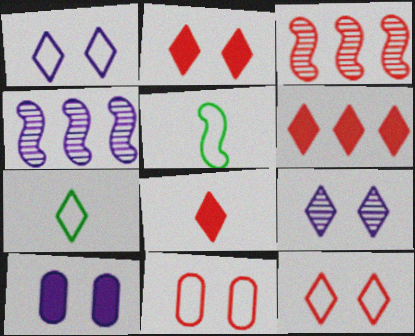[[2, 6, 8], 
[3, 7, 10], 
[3, 8, 11], 
[6, 7, 9]]